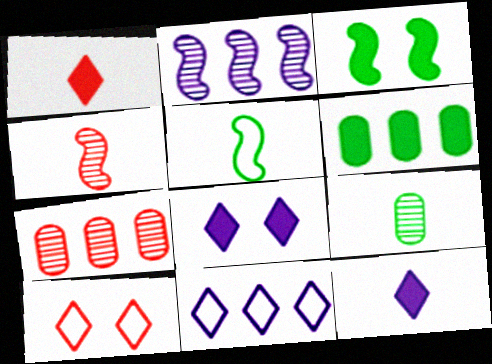[[5, 7, 8]]